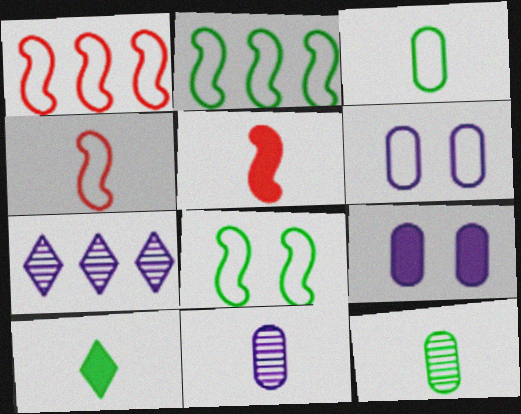[[4, 10, 11]]